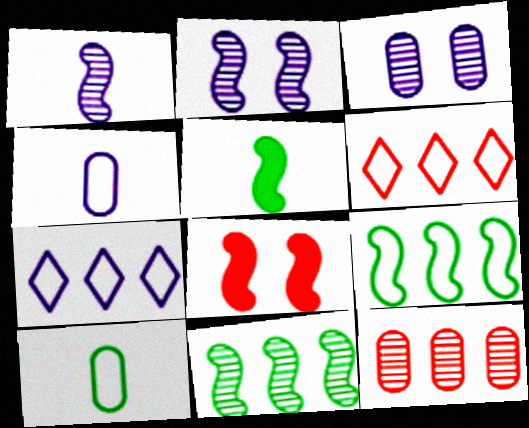[[1, 8, 9], 
[3, 5, 6]]